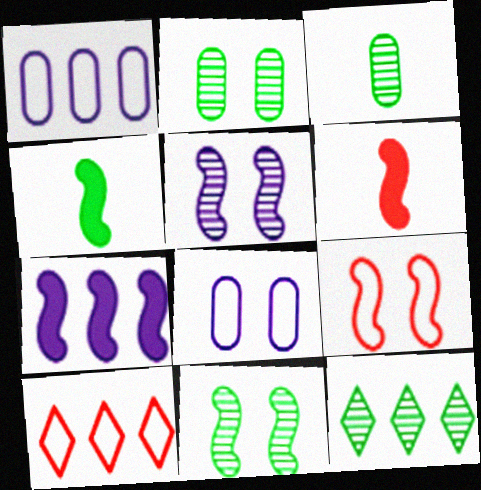[[3, 11, 12], 
[6, 8, 12]]